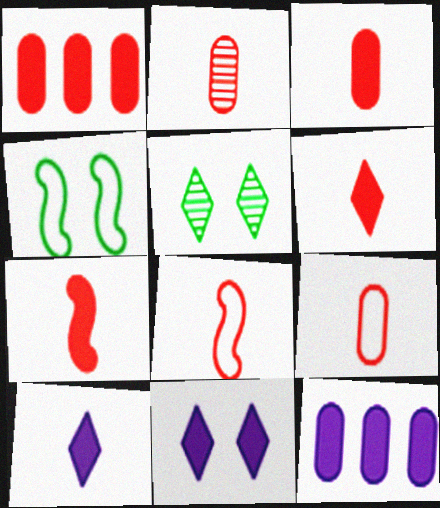[[2, 3, 9], 
[2, 6, 8], 
[3, 6, 7], 
[5, 8, 12]]